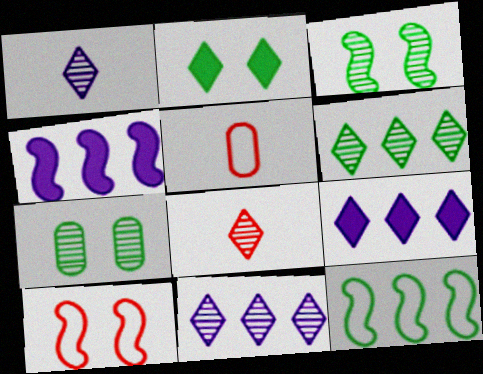[[3, 5, 9]]